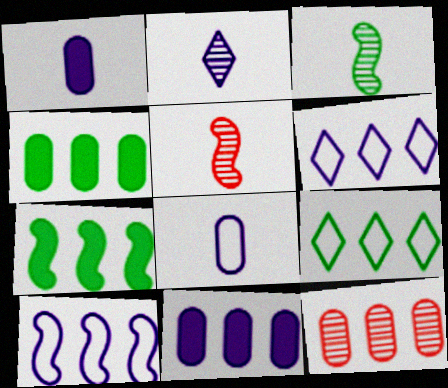[[6, 7, 12]]